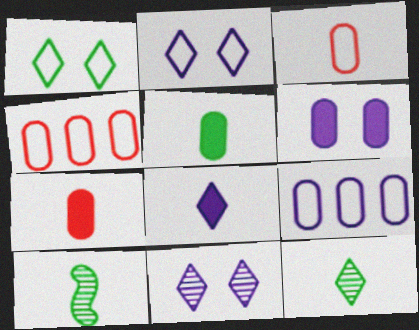[[3, 8, 10]]